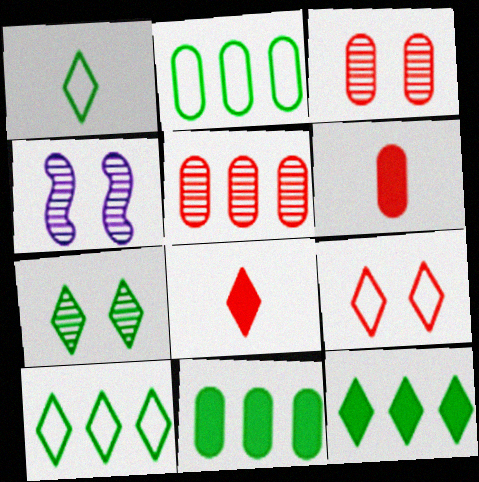[[1, 7, 12], 
[2, 4, 8], 
[3, 4, 7], 
[4, 6, 10]]